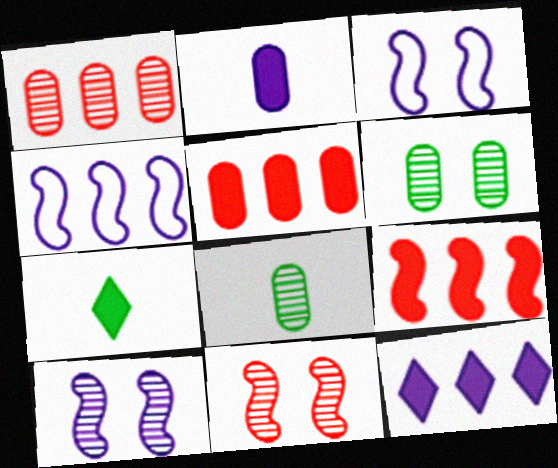[[1, 3, 7]]